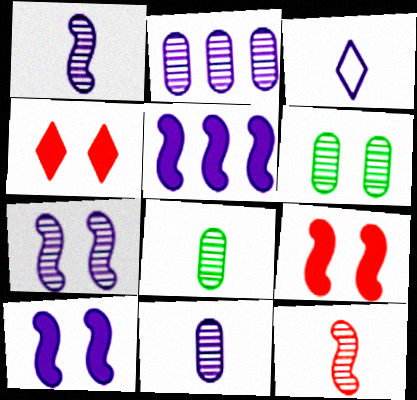[[2, 3, 10]]